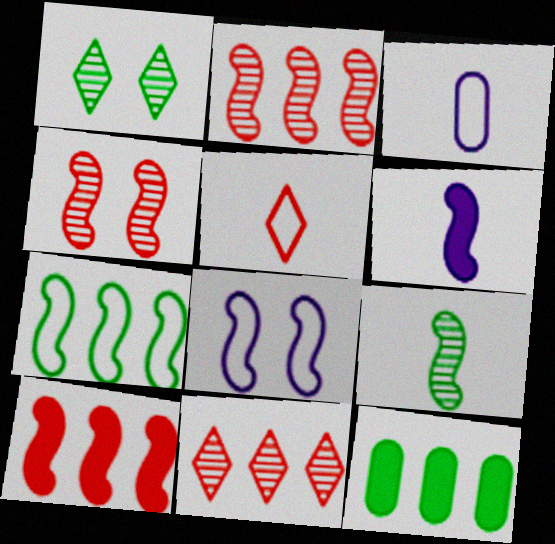[[1, 3, 10], 
[4, 6, 7], 
[8, 9, 10]]